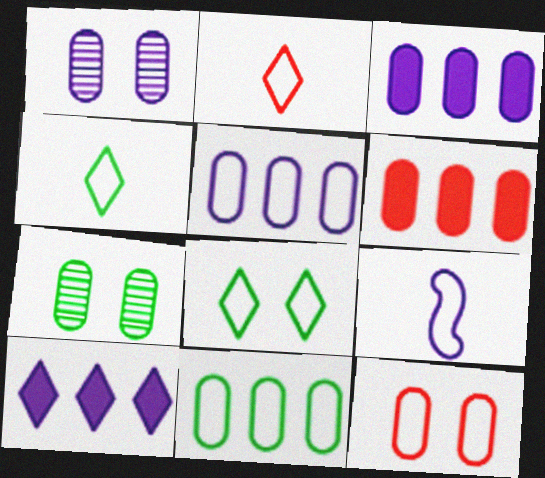[[1, 9, 10]]